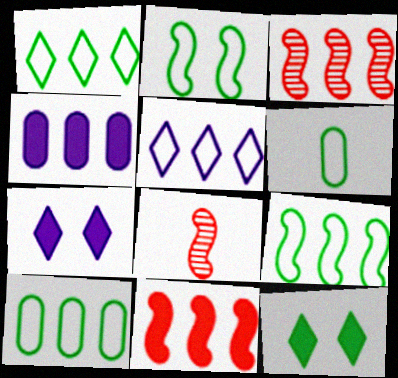[[1, 2, 6], 
[1, 3, 4], 
[1, 9, 10], 
[3, 6, 7], 
[7, 8, 10]]